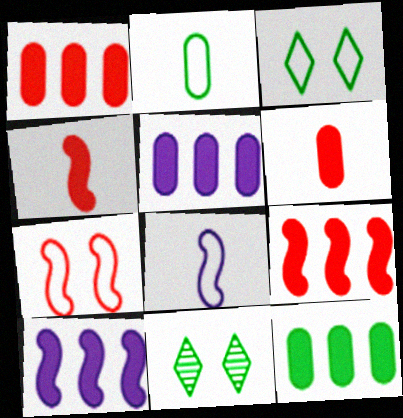[[1, 5, 12], 
[1, 8, 11]]